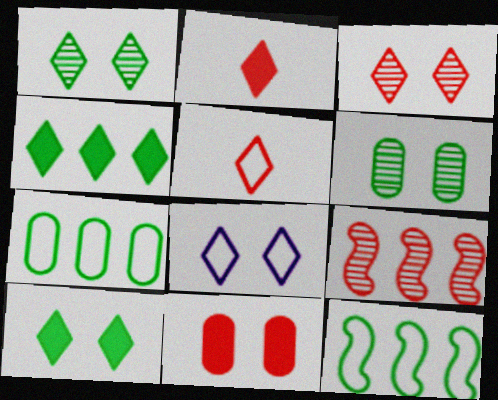[[3, 8, 10], 
[5, 9, 11]]